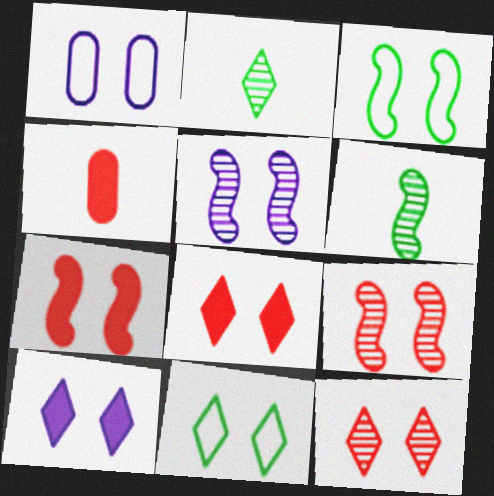[[1, 5, 10], 
[3, 5, 7], 
[10, 11, 12]]